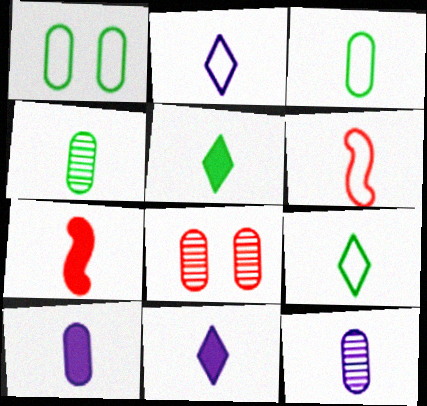[[2, 3, 6], 
[2, 4, 7], 
[4, 6, 11], 
[5, 6, 12], 
[5, 7, 10], 
[7, 9, 12]]